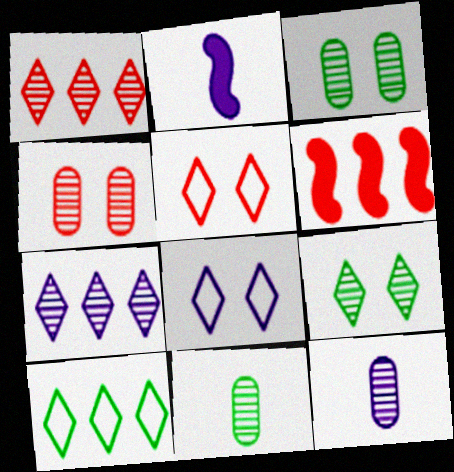[[2, 4, 10], 
[6, 8, 11]]